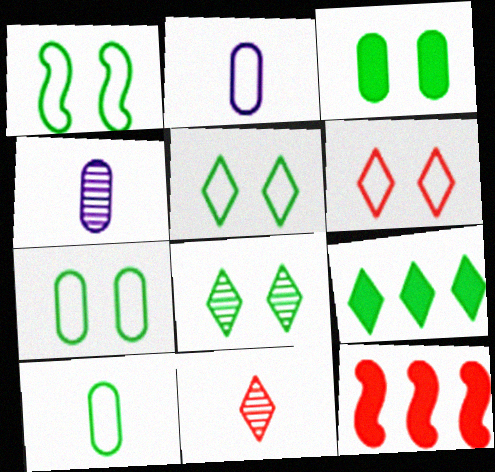[[1, 3, 8], 
[1, 5, 7], 
[2, 8, 12], 
[4, 5, 12]]